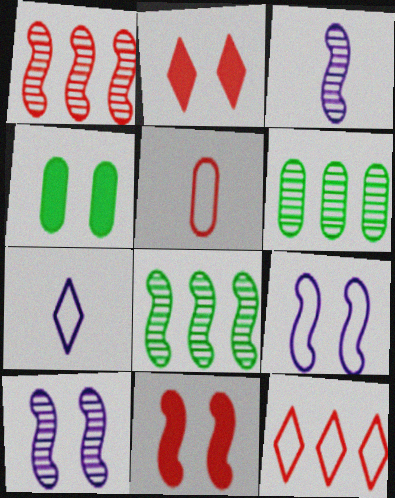[[1, 2, 5], 
[1, 4, 7], 
[3, 4, 12], 
[6, 7, 11]]